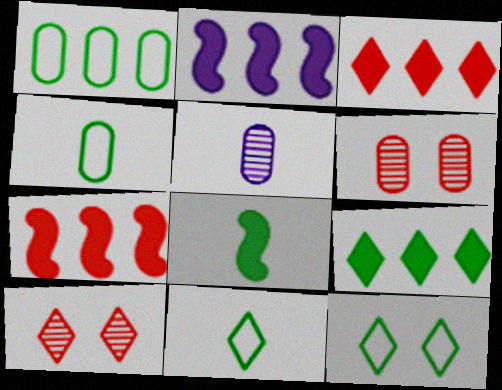[[2, 4, 10], 
[2, 6, 11], 
[5, 7, 12]]